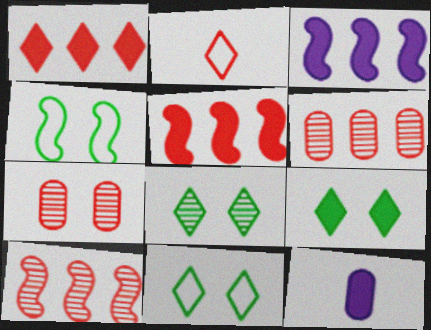[[2, 5, 7], 
[5, 9, 12], 
[8, 9, 11], 
[10, 11, 12]]